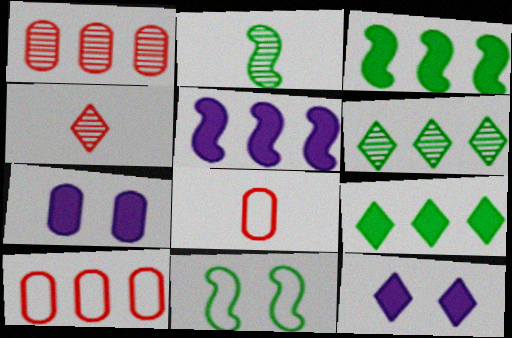[[2, 3, 11], 
[2, 10, 12], 
[5, 6, 10]]